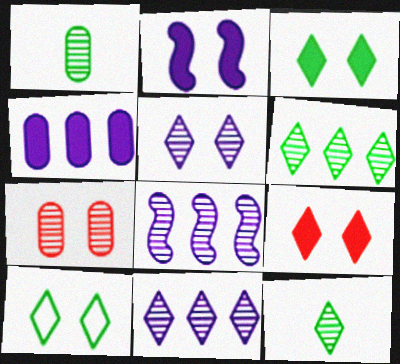[[2, 7, 10], 
[5, 9, 10], 
[7, 8, 12]]